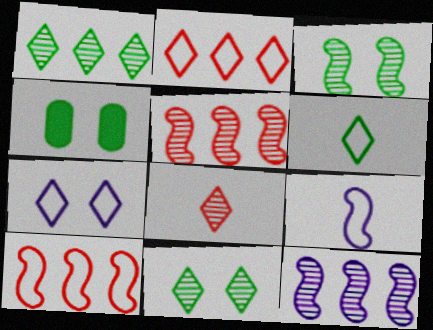[[2, 6, 7]]